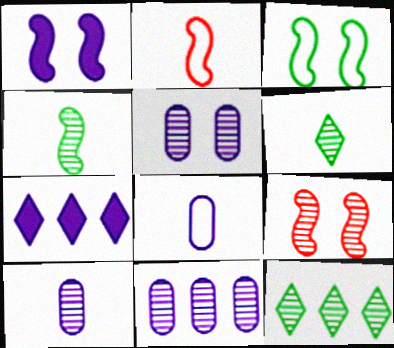[[1, 3, 9], 
[5, 10, 11], 
[6, 9, 11], 
[9, 10, 12]]